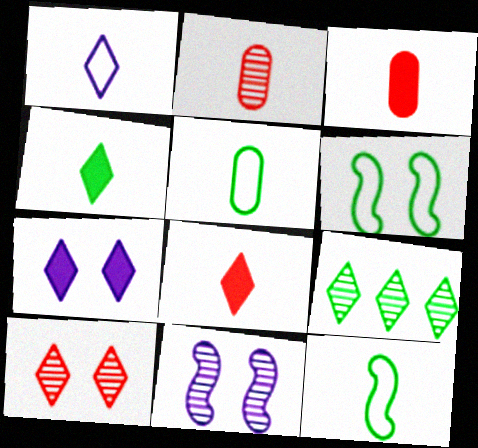[[2, 9, 11]]